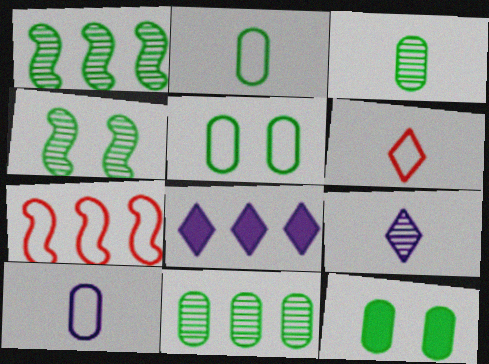[[2, 11, 12], 
[7, 8, 11], 
[7, 9, 12]]